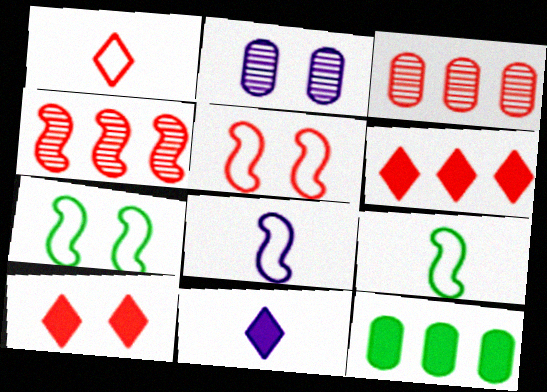[[2, 6, 9], 
[2, 7, 10], 
[3, 7, 11]]